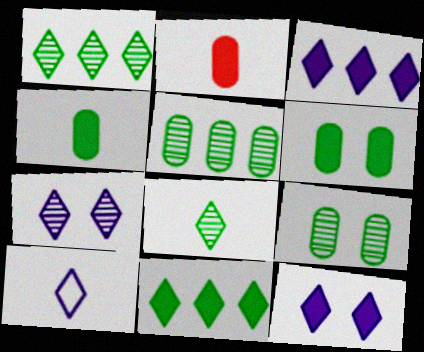[[3, 7, 10]]